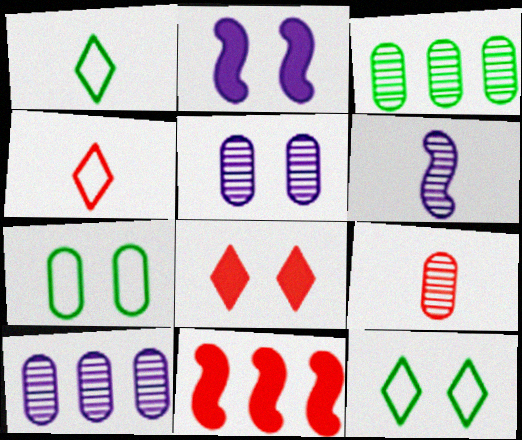[[1, 5, 11], 
[2, 3, 4], 
[3, 5, 9]]